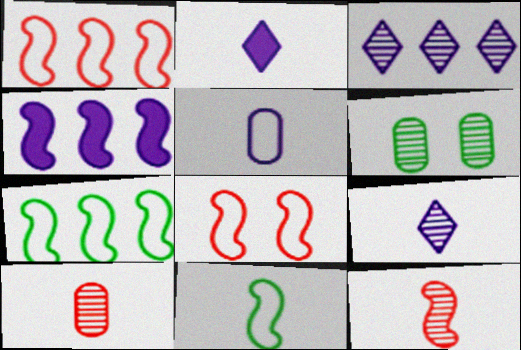[[1, 2, 6], 
[2, 10, 11], 
[3, 6, 12]]